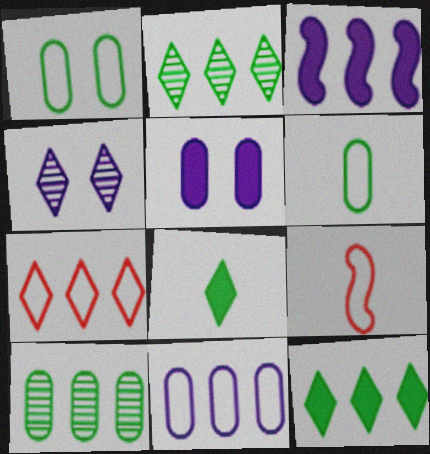[[2, 5, 9], 
[3, 7, 10], 
[4, 7, 8]]